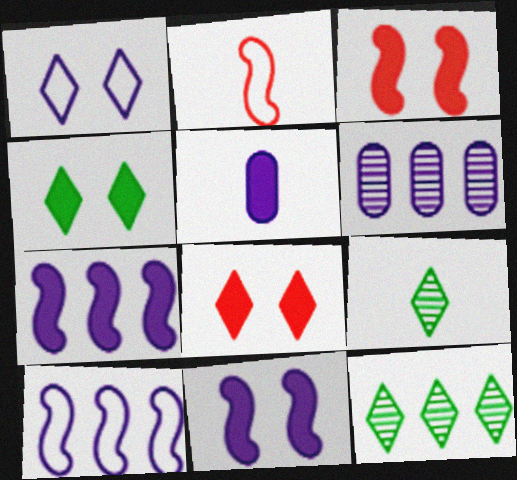[[2, 4, 6], 
[2, 5, 9]]